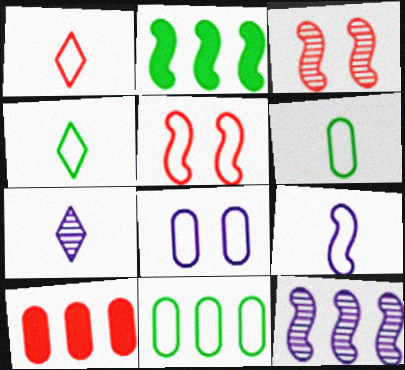[[1, 3, 10], 
[1, 6, 9], 
[2, 3, 9]]